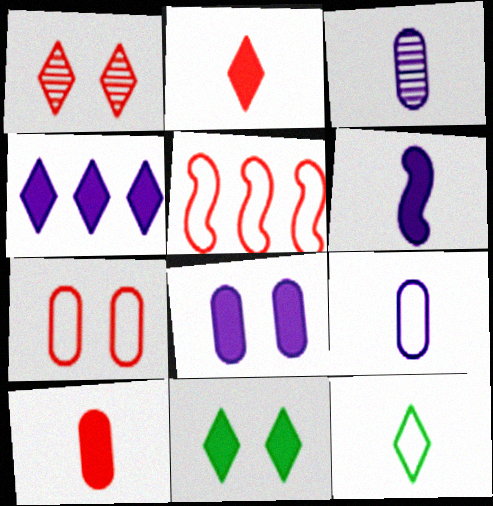[[1, 4, 12], 
[1, 5, 10], 
[2, 4, 11], 
[3, 5, 11], 
[4, 6, 8]]